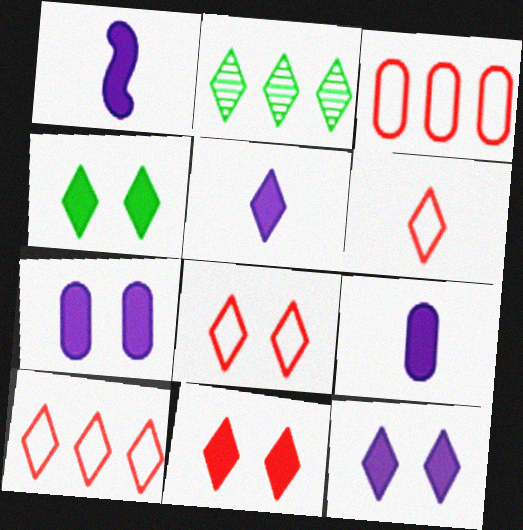[[1, 5, 9], 
[2, 5, 8], 
[2, 6, 12], 
[4, 11, 12], 
[6, 8, 10]]